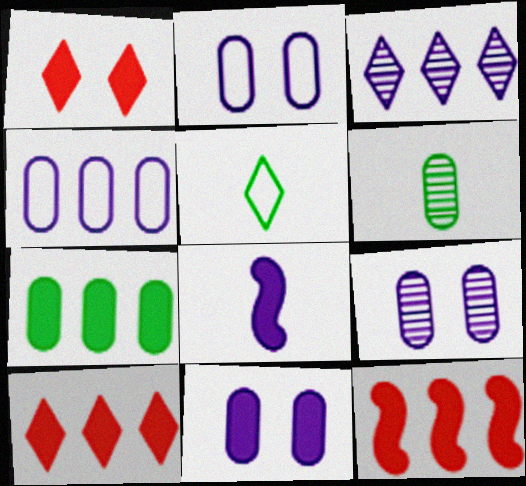[[1, 3, 5], 
[1, 7, 8], 
[2, 3, 8], 
[2, 9, 11], 
[5, 9, 12]]